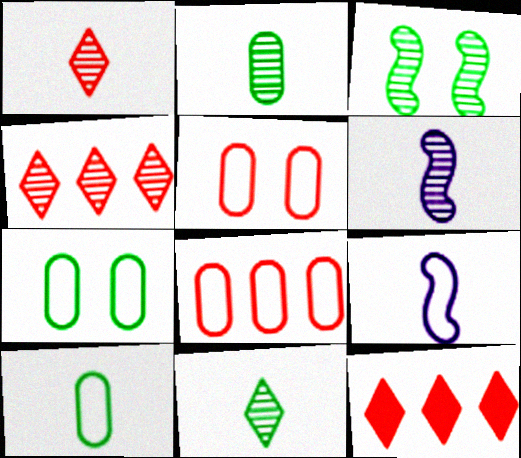[[1, 2, 6], 
[6, 7, 12]]